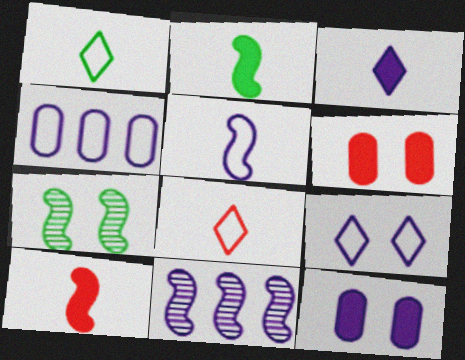[[1, 6, 11], 
[4, 5, 9], 
[6, 7, 9]]